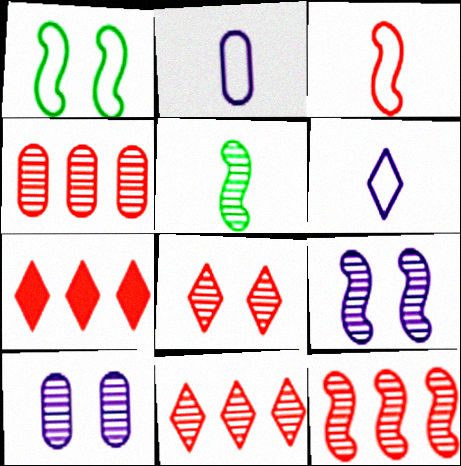[[4, 11, 12], 
[5, 9, 12], 
[5, 10, 11]]